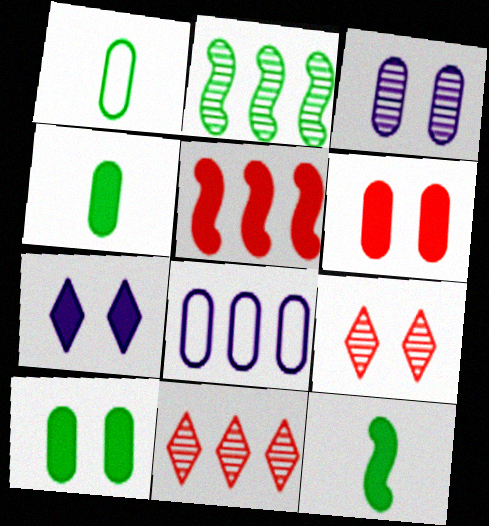[[4, 5, 7], 
[8, 9, 12]]